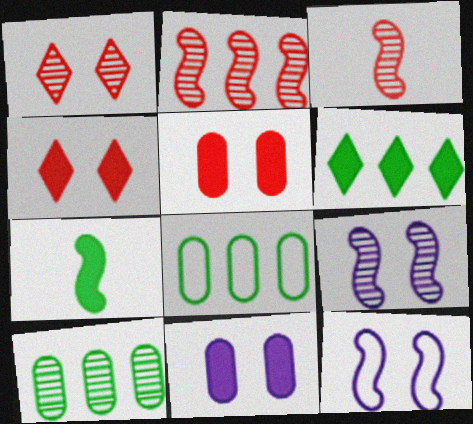[[2, 7, 12]]